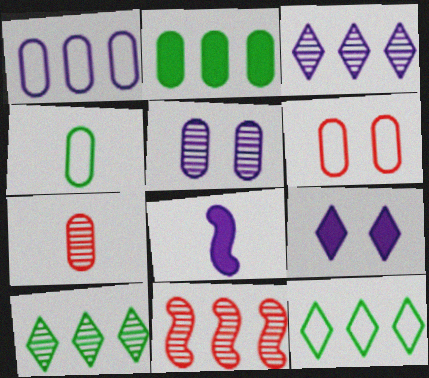[[1, 4, 6], 
[4, 9, 11], 
[6, 8, 10]]